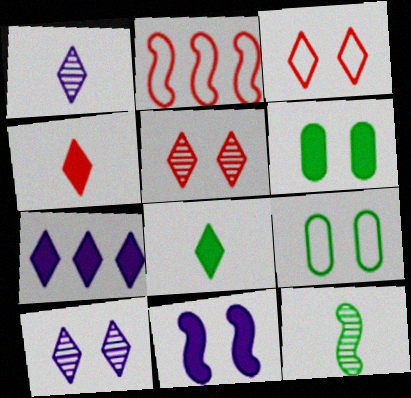[[1, 2, 6], 
[2, 11, 12], 
[5, 9, 11]]